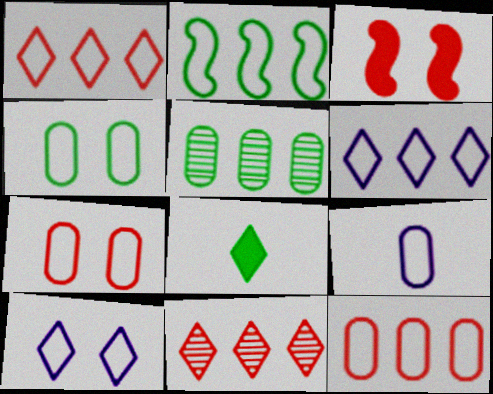[[2, 6, 12], 
[4, 9, 12], 
[8, 10, 11]]